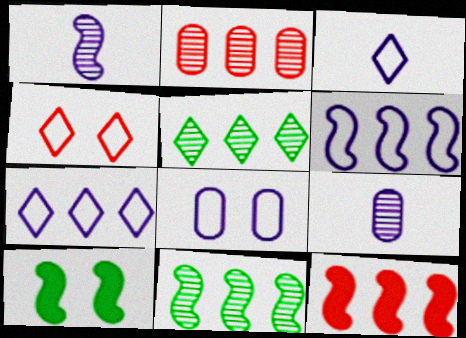[[2, 3, 10], 
[3, 6, 8], 
[6, 11, 12]]